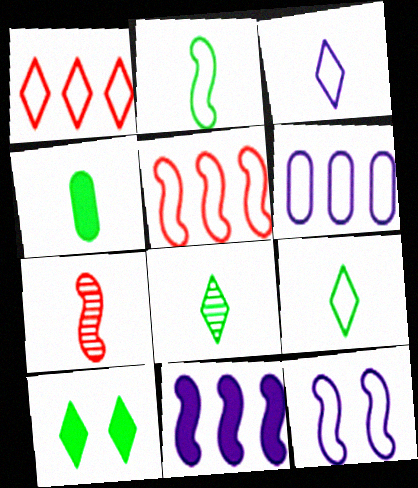[[2, 4, 8], 
[2, 5, 12], 
[3, 4, 7], 
[3, 6, 12], 
[6, 7, 10]]